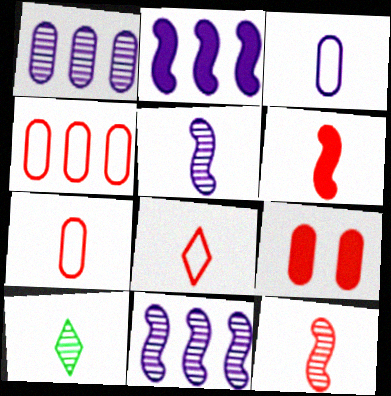[[3, 6, 10]]